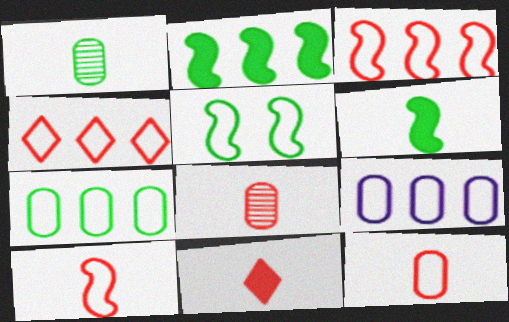[[8, 10, 11]]